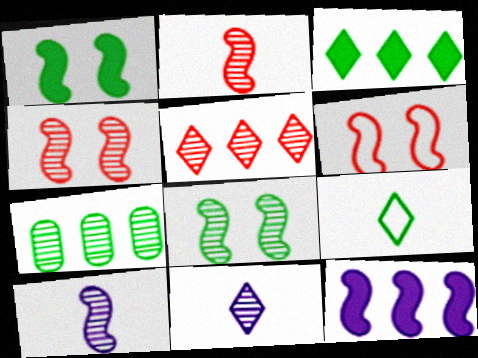[[1, 7, 9], 
[4, 7, 11]]